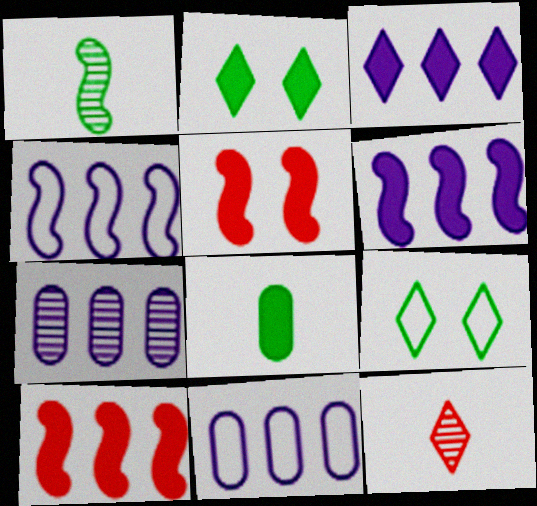[[1, 4, 5], 
[3, 4, 7], 
[3, 5, 8], 
[3, 9, 12]]